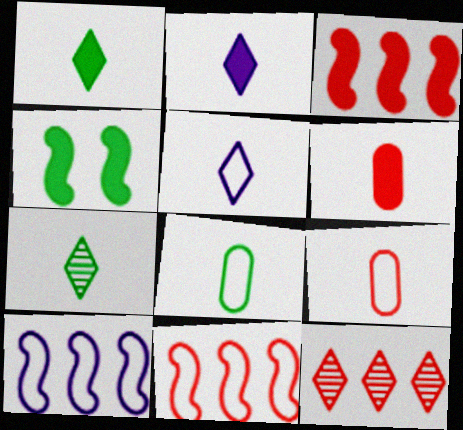[]